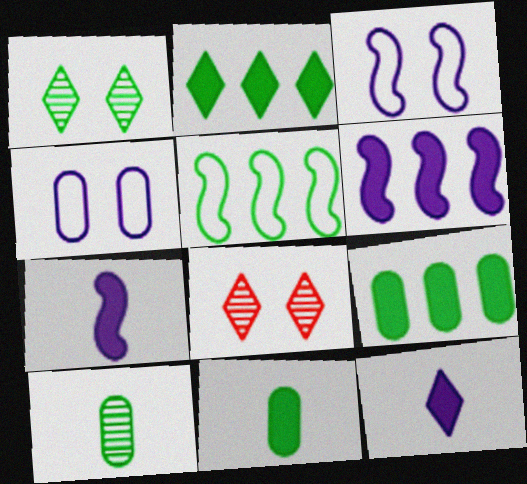[[1, 5, 11]]